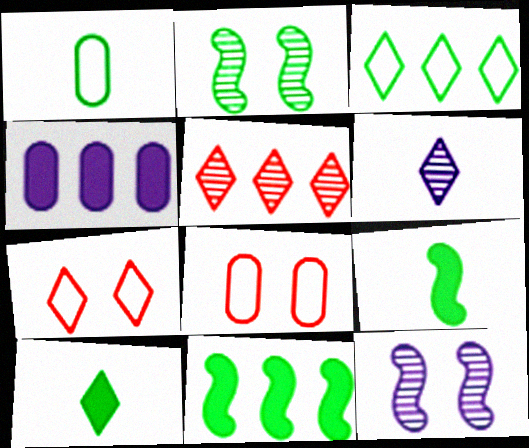[[6, 8, 11]]